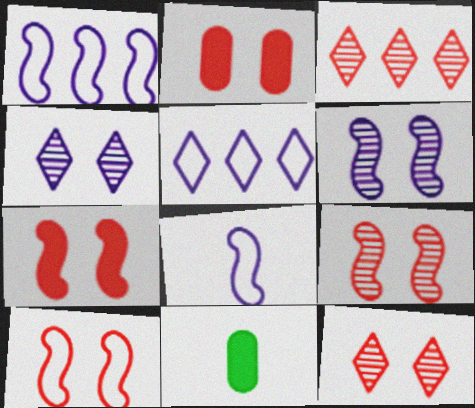[[1, 11, 12], 
[2, 10, 12], 
[5, 9, 11], 
[7, 9, 10]]